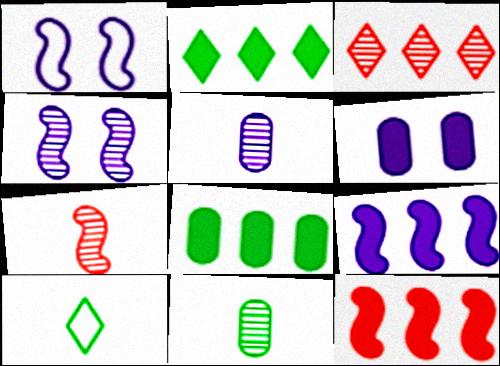[[3, 4, 11]]